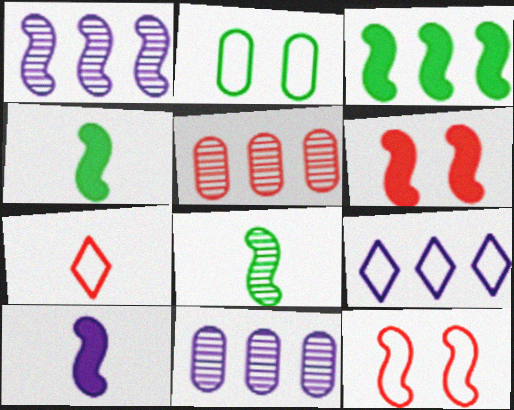[[1, 4, 12], 
[3, 5, 9], 
[3, 6, 10], 
[5, 6, 7]]